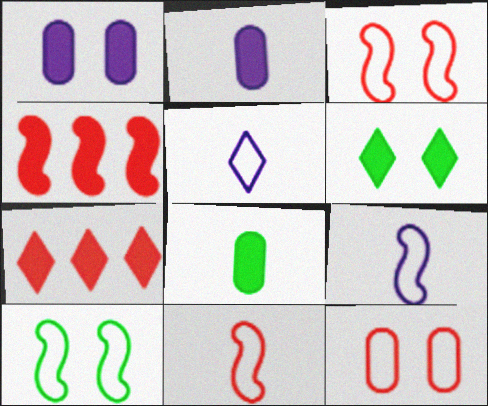[[2, 4, 6]]